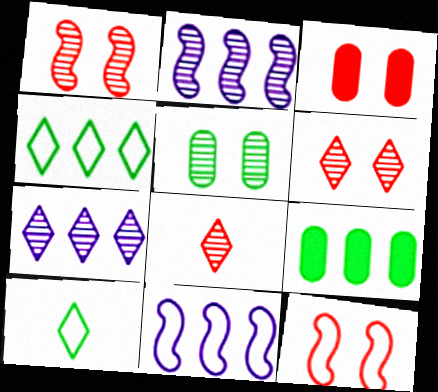[[2, 3, 10], 
[2, 5, 8], 
[3, 6, 12]]